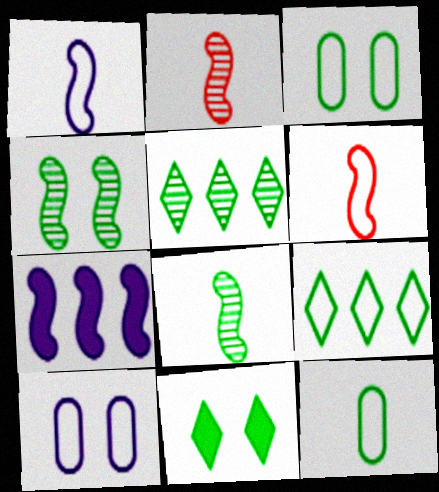[[3, 4, 11], 
[4, 6, 7], 
[6, 9, 10]]